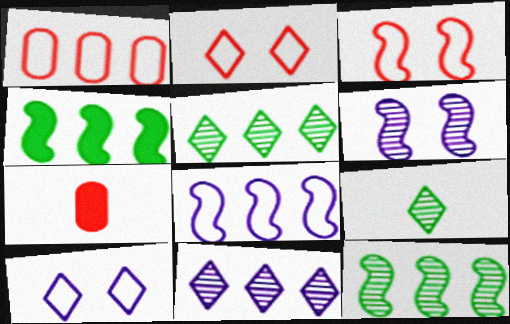[[1, 4, 11], 
[7, 10, 12]]